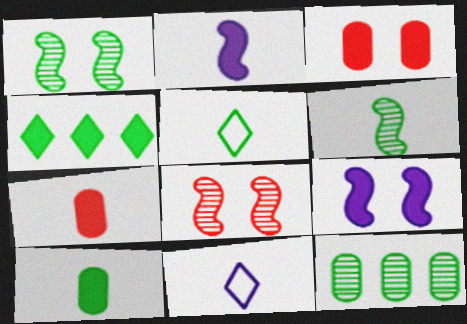[[2, 3, 4], 
[4, 7, 9], 
[5, 6, 10], 
[6, 7, 11]]